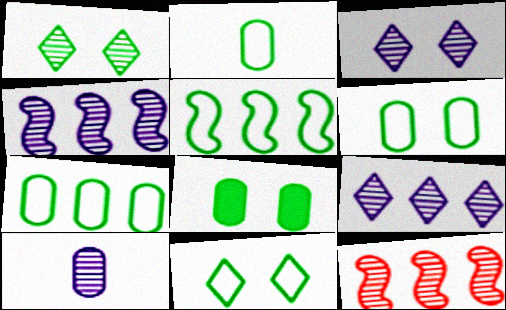[[1, 10, 12], 
[2, 5, 11], 
[2, 6, 7], 
[3, 4, 10]]